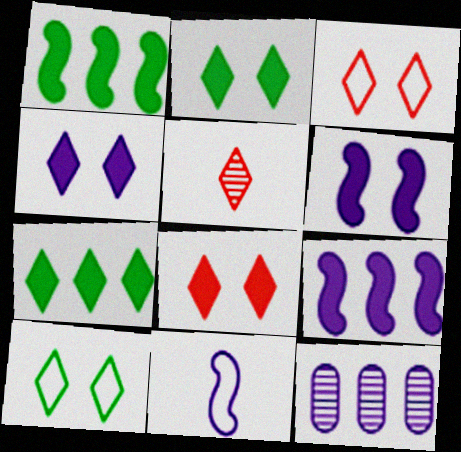[[2, 4, 8], 
[4, 11, 12]]